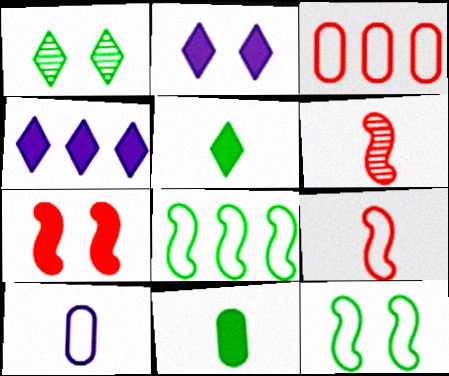[[1, 8, 11], 
[4, 7, 11], 
[5, 6, 10]]